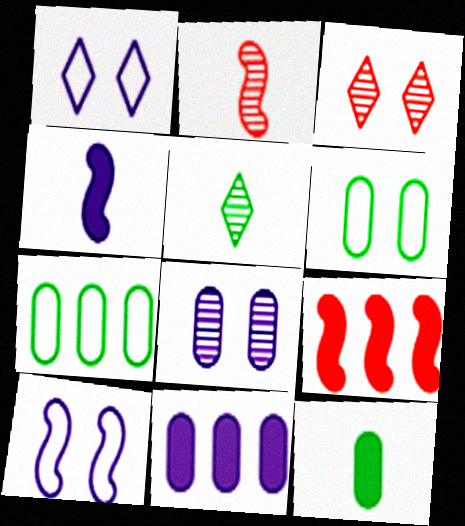[[3, 4, 7]]